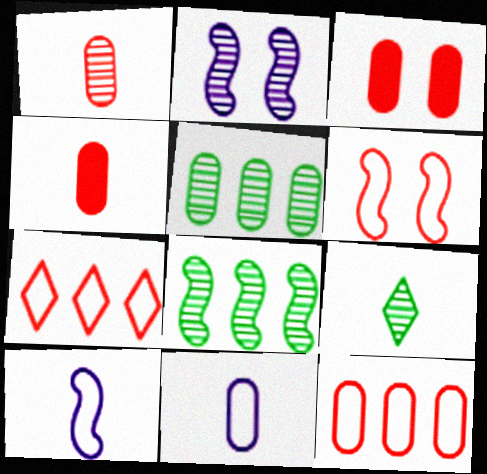[[1, 3, 12], 
[3, 5, 11], 
[4, 9, 10]]